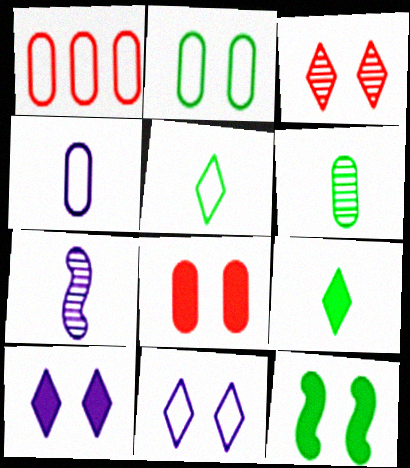[[1, 2, 4], 
[8, 10, 12]]